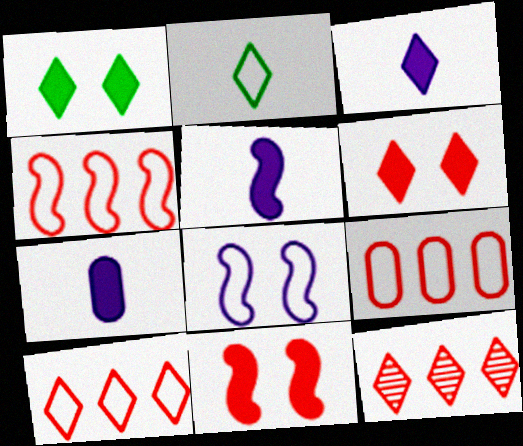[[2, 8, 9], 
[3, 5, 7], 
[4, 9, 10]]